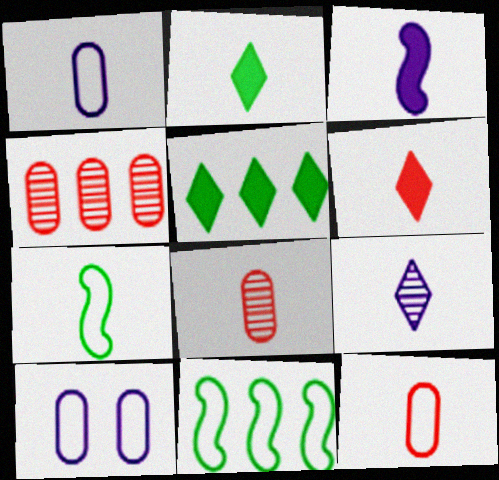[[1, 3, 9]]